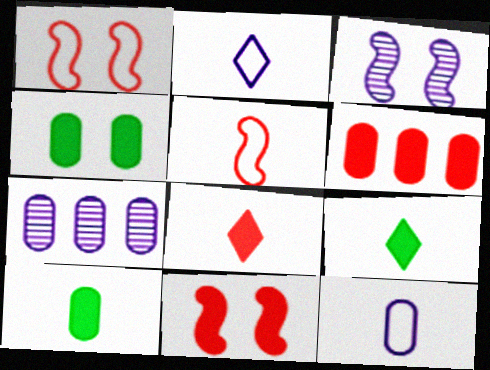[[1, 7, 9], 
[6, 8, 11]]